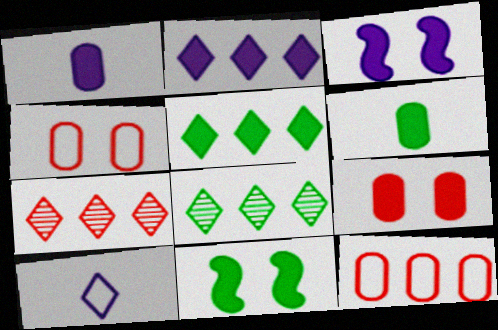[[1, 2, 3], 
[5, 6, 11]]